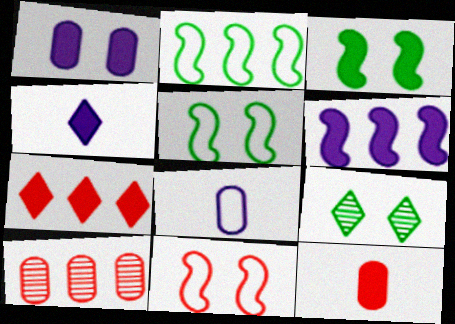[[1, 4, 6], 
[1, 9, 11], 
[4, 5, 10]]